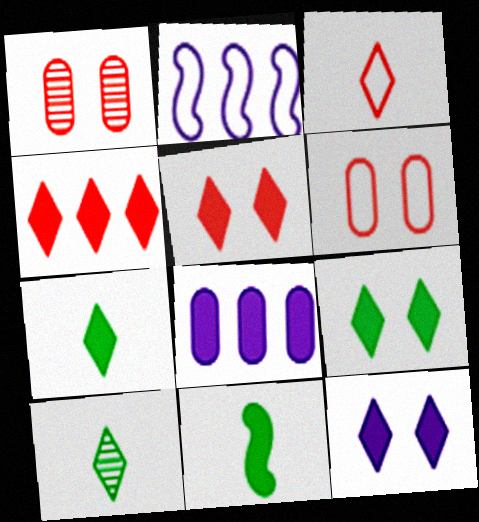[[1, 2, 7], 
[4, 7, 12], 
[5, 8, 11], 
[5, 9, 12]]